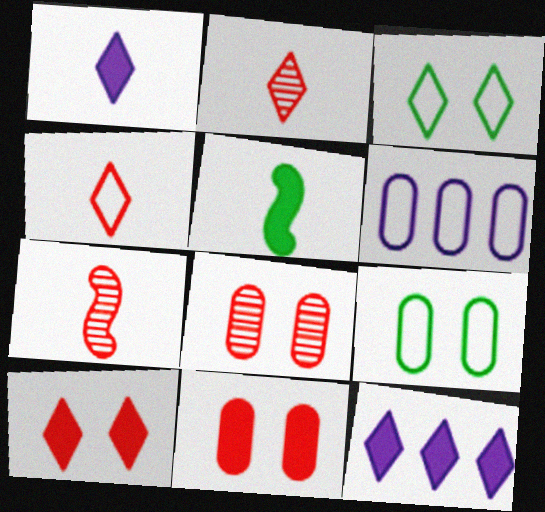[[2, 3, 12], 
[5, 11, 12], 
[7, 9, 12]]